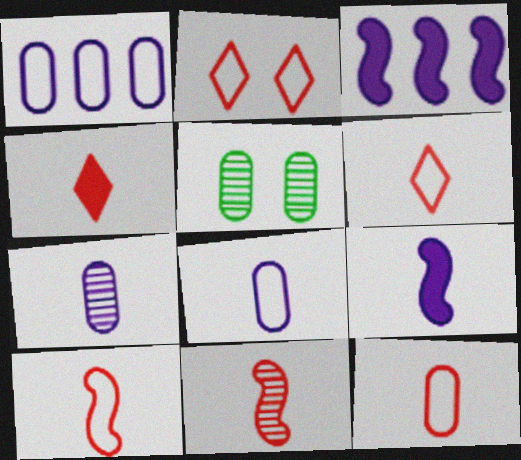[[3, 5, 6], 
[4, 11, 12], 
[6, 10, 12]]